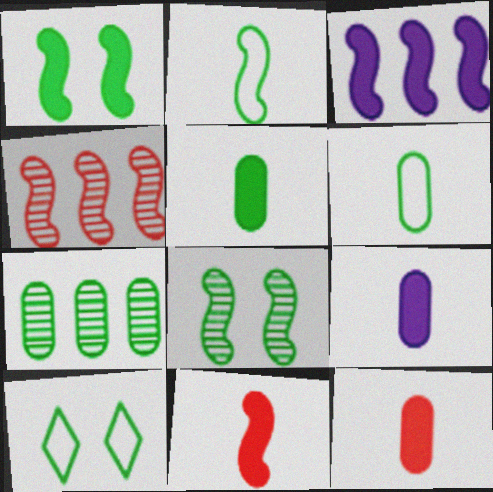[[1, 3, 11], 
[4, 9, 10], 
[5, 9, 12]]